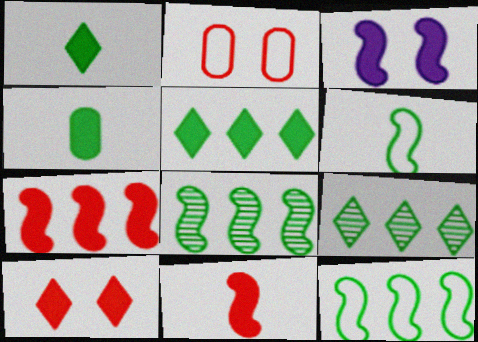[]